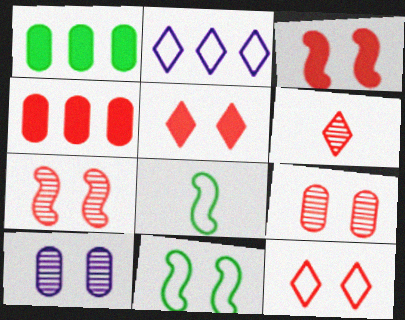[[3, 9, 12], 
[5, 10, 11]]